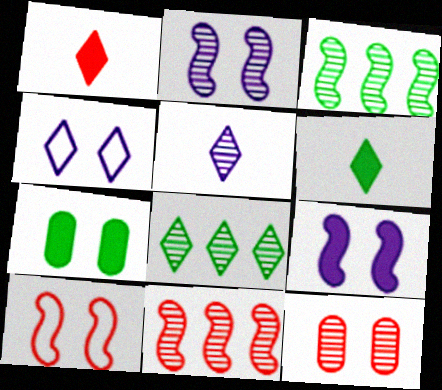[[1, 4, 8], 
[3, 5, 12]]